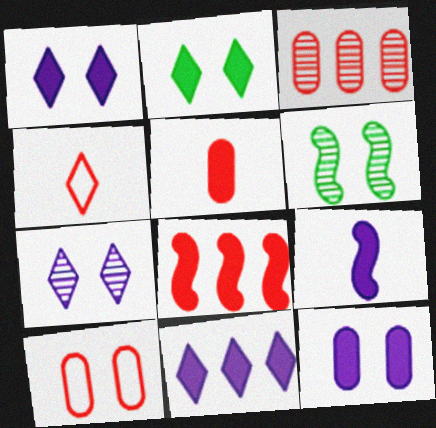[[1, 6, 10], 
[3, 5, 10], 
[9, 11, 12]]